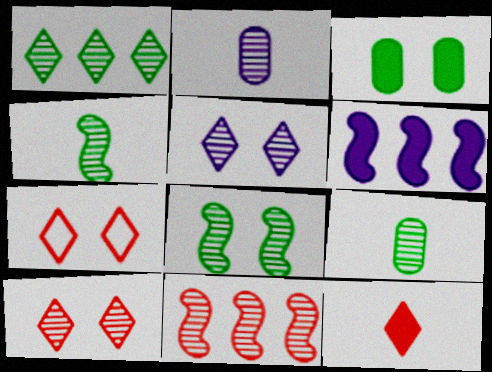[[1, 8, 9], 
[3, 6, 12], 
[5, 9, 11], 
[6, 7, 9]]